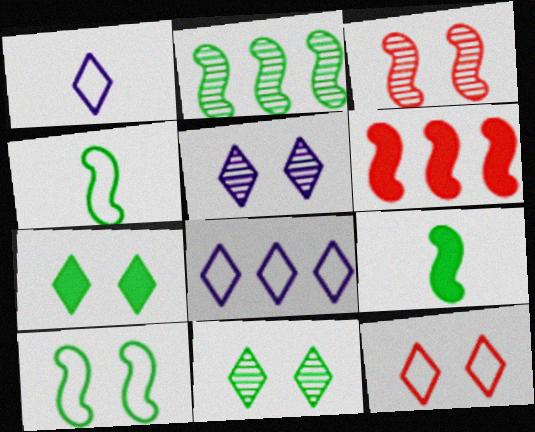[[2, 9, 10], 
[5, 7, 12]]